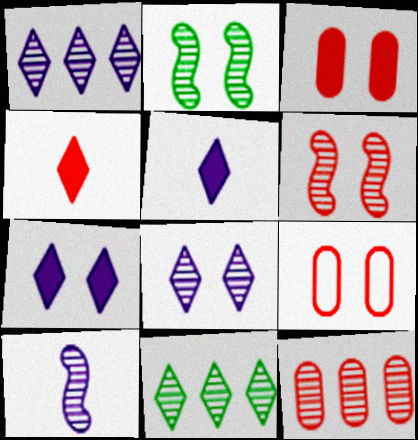[[2, 7, 9]]